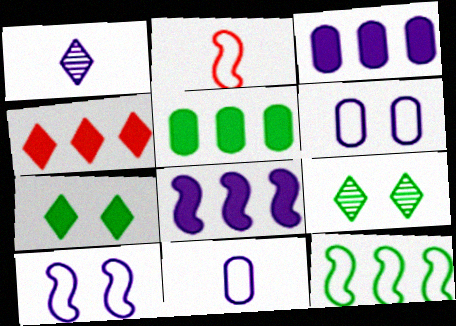[[1, 3, 10], 
[1, 6, 8], 
[2, 3, 9], 
[2, 10, 12], 
[4, 5, 8]]